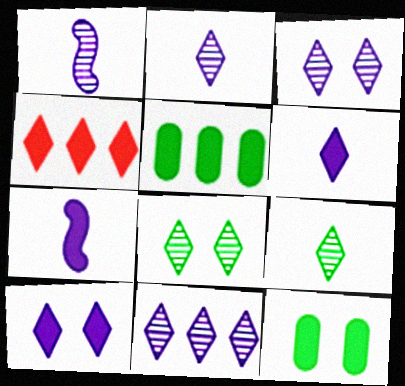[[2, 3, 11], 
[4, 7, 12]]